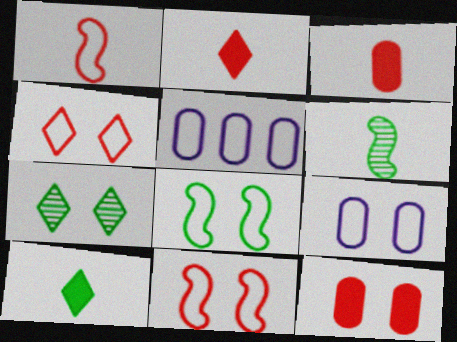[[4, 8, 9]]